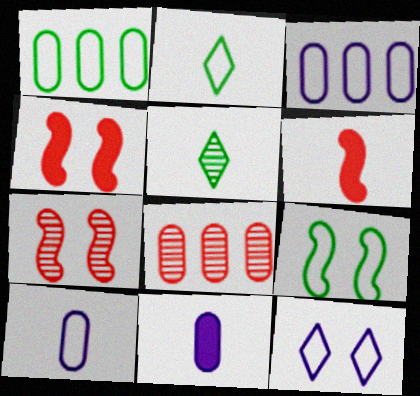[[1, 2, 9], 
[3, 4, 5], 
[5, 6, 10]]